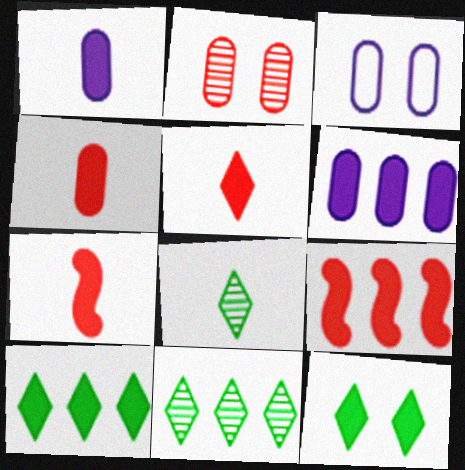[[1, 9, 12], 
[3, 7, 11], 
[3, 8, 9], 
[4, 5, 7], 
[6, 7, 12], 
[6, 9, 10]]